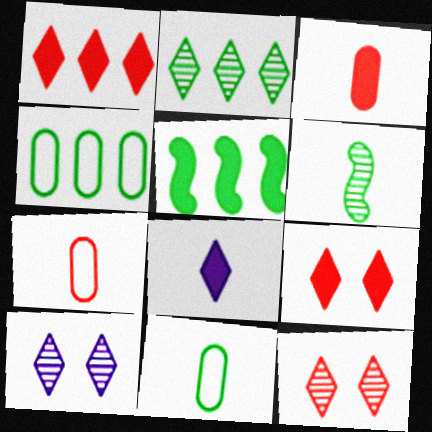[[2, 4, 5], 
[5, 7, 10], 
[6, 7, 8]]